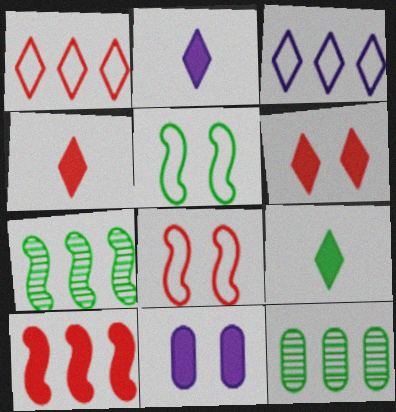[[2, 4, 9], 
[2, 8, 12], 
[3, 10, 12], 
[5, 9, 12], 
[9, 10, 11]]